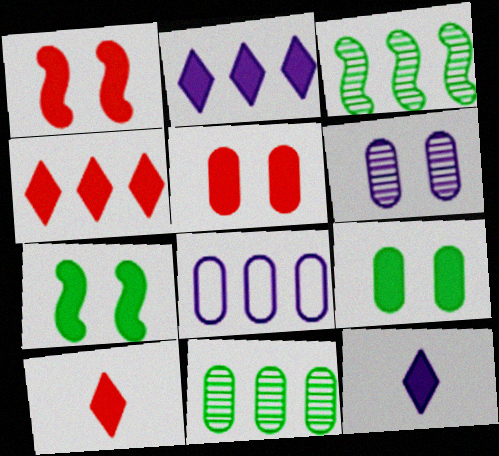[[3, 4, 8]]